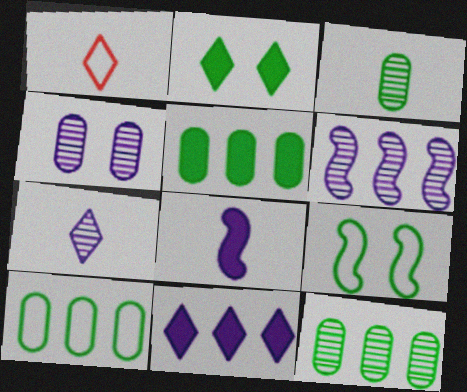[[1, 3, 8], 
[4, 6, 7], 
[5, 10, 12]]